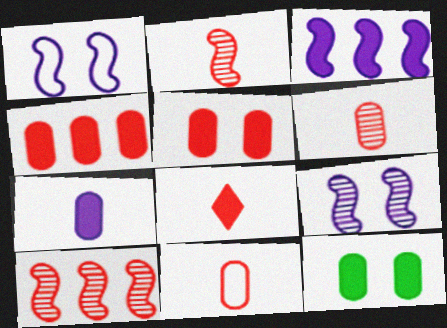[[2, 8, 11], 
[3, 8, 12], 
[4, 7, 12]]